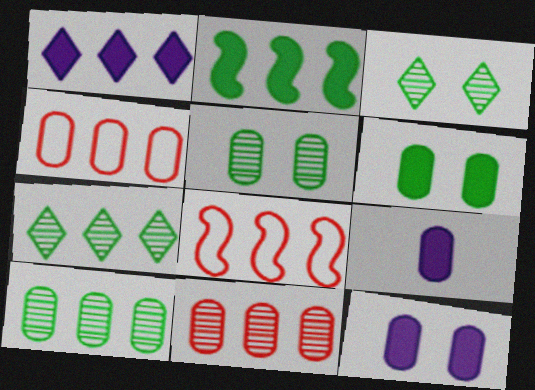[[1, 8, 10], 
[3, 8, 9], 
[4, 5, 9]]